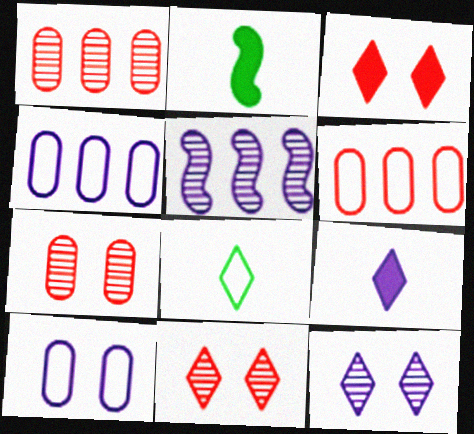[[2, 4, 11], 
[2, 6, 12], 
[5, 9, 10]]